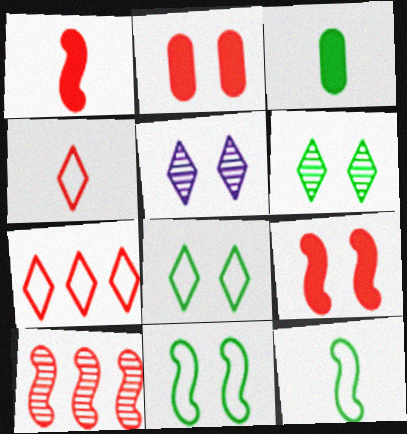[[2, 4, 10], 
[2, 5, 11]]